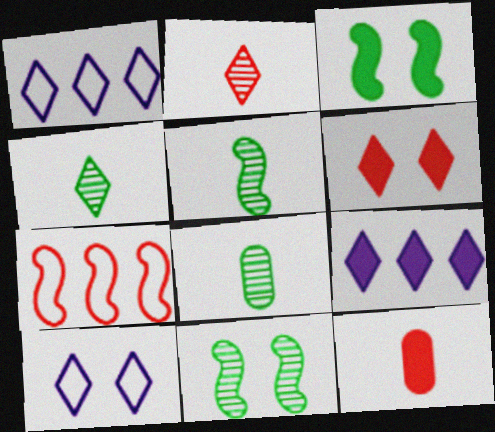[[1, 4, 6], 
[1, 11, 12], 
[3, 9, 12], 
[4, 5, 8]]